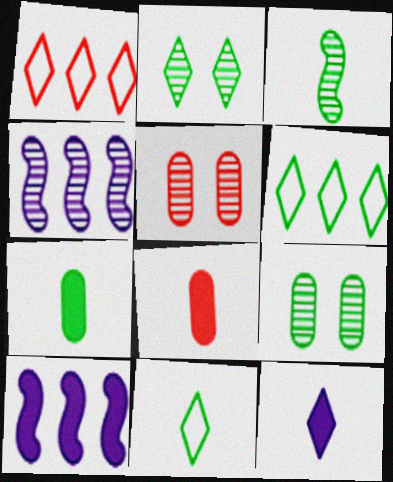[[1, 2, 12], 
[3, 7, 11], 
[5, 10, 11]]